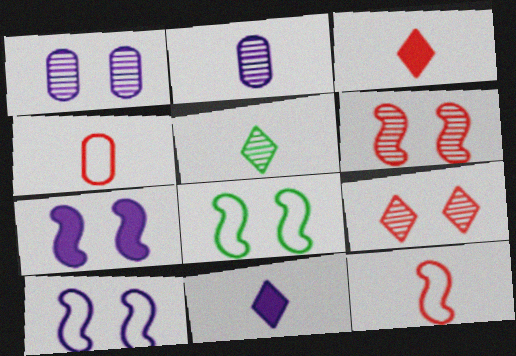[[6, 7, 8]]